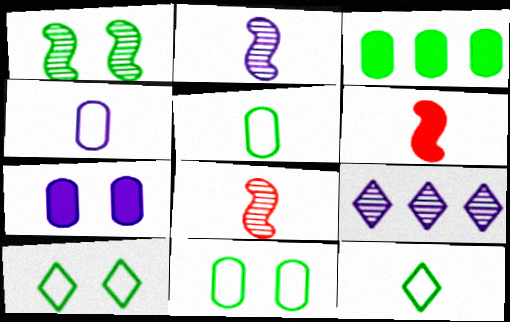[[1, 3, 12], 
[6, 9, 11]]